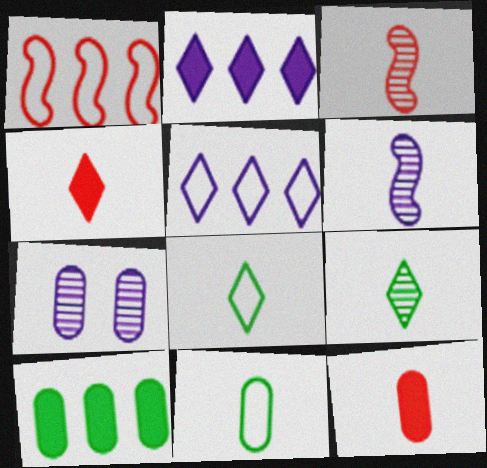[[4, 6, 11], 
[6, 8, 12]]